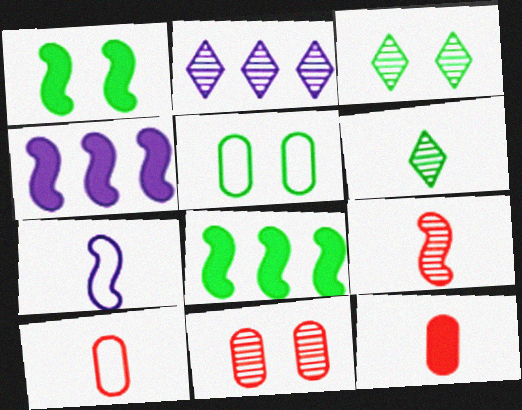[[1, 2, 10], 
[1, 3, 5], 
[3, 4, 10], 
[5, 6, 8], 
[6, 7, 12]]